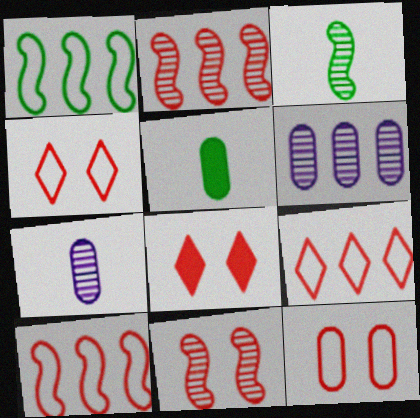[[1, 7, 8], 
[5, 6, 12], 
[8, 11, 12]]